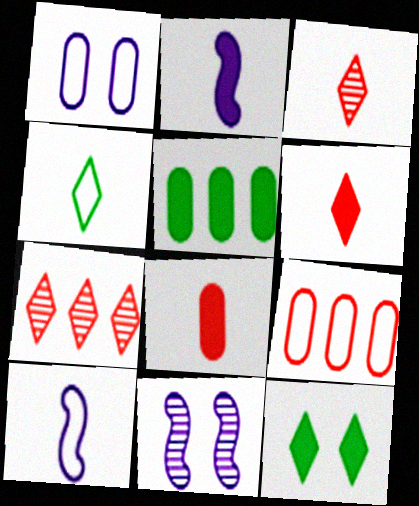[]